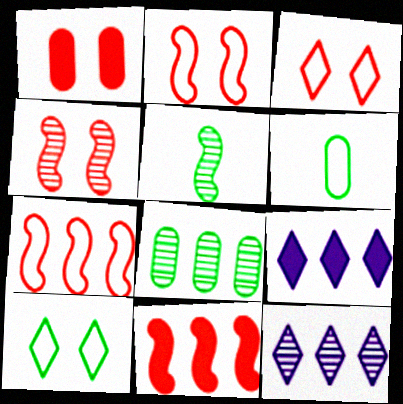[[1, 3, 4], 
[4, 6, 9], 
[7, 8, 9]]